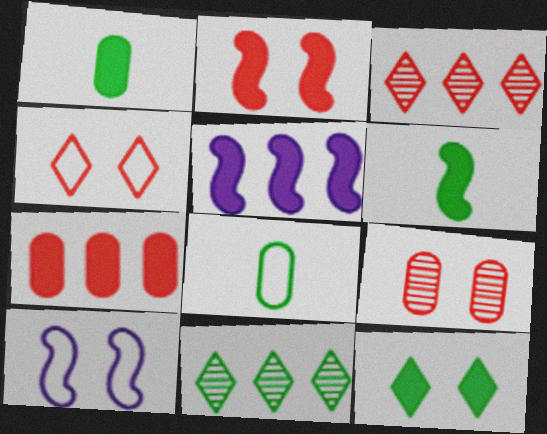[[1, 3, 10], 
[2, 4, 9], 
[2, 5, 6], 
[9, 10, 12]]